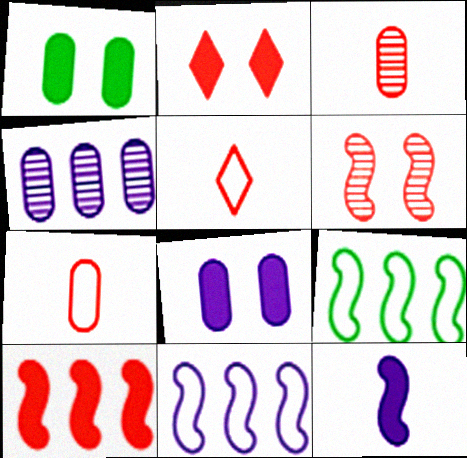[[1, 4, 7], 
[6, 9, 12]]